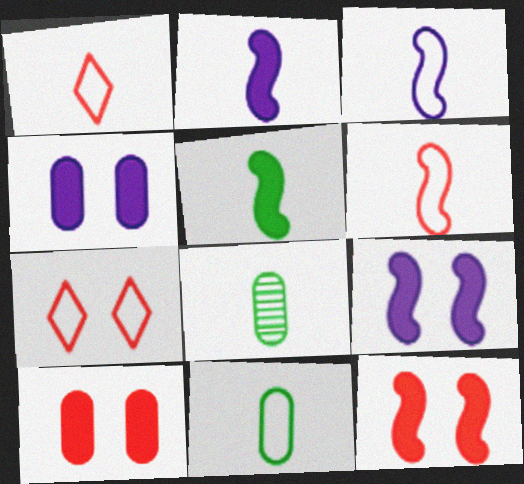[[1, 2, 8], 
[1, 3, 11]]